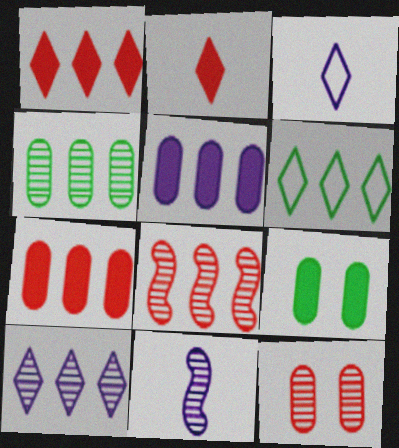[[1, 6, 10], 
[3, 8, 9], 
[4, 8, 10], 
[5, 6, 8]]